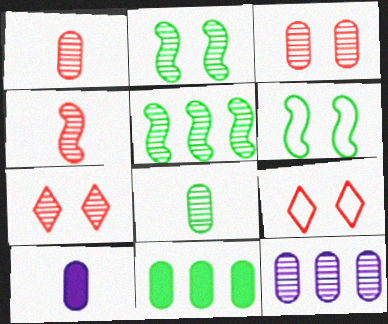[[3, 8, 12], 
[5, 9, 10]]